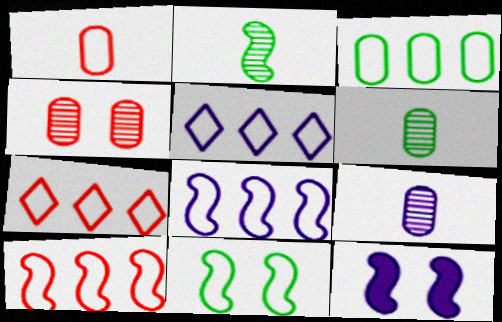[[1, 5, 11], 
[2, 10, 12], 
[3, 5, 10], 
[3, 7, 8], 
[5, 9, 12], 
[6, 7, 12]]